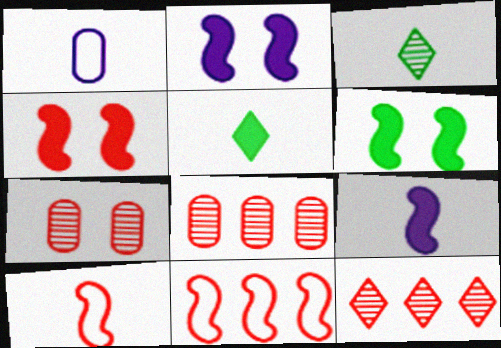[[1, 6, 12], 
[2, 4, 6]]